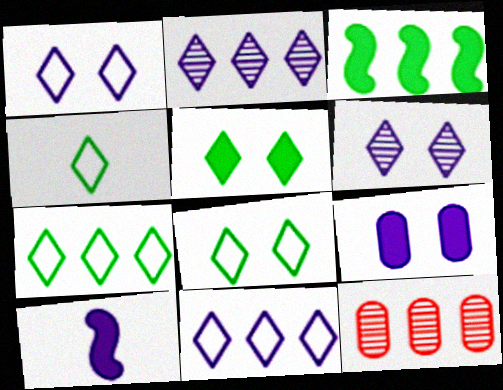[[3, 11, 12], 
[4, 7, 8], 
[8, 10, 12]]